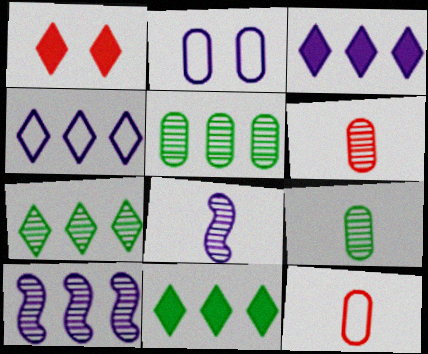[[2, 3, 8]]